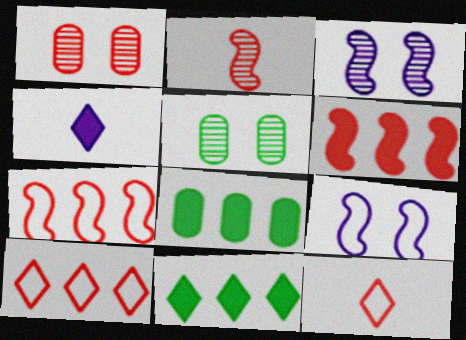[[1, 6, 12], 
[3, 8, 12], 
[4, 5, 7]]